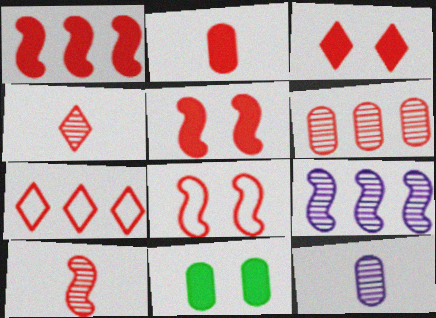[[1, 2, 3], 
[1, 6, 7], 
[1, 8, 10], 
[3, 4, 7]]